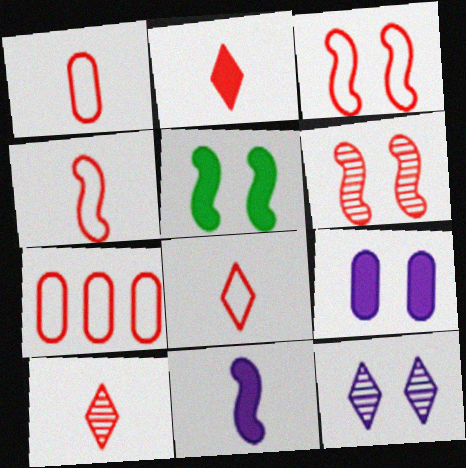[[1, 4, 8], 
[2, 6, 7], 
[2, 8, 10], 
[3, 7, 8]]